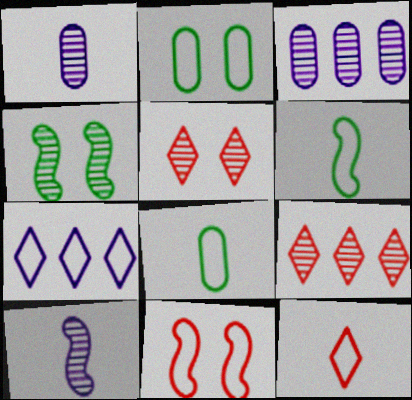[[1, 4, 9], 
[7, 8, 11]]